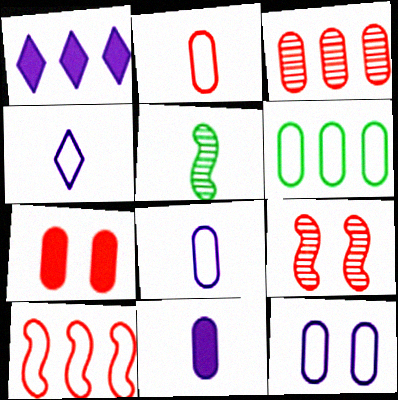[[2, 3, 7], 
[2, 6, 12]]